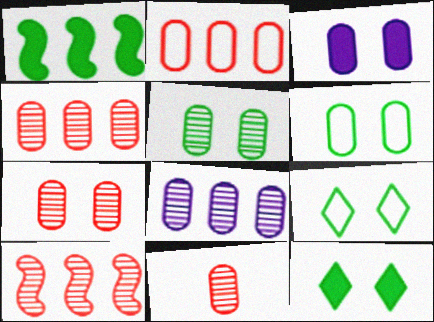[[3, 6, 7], 
[4, 7, 11], 
[5, 8, 11]]